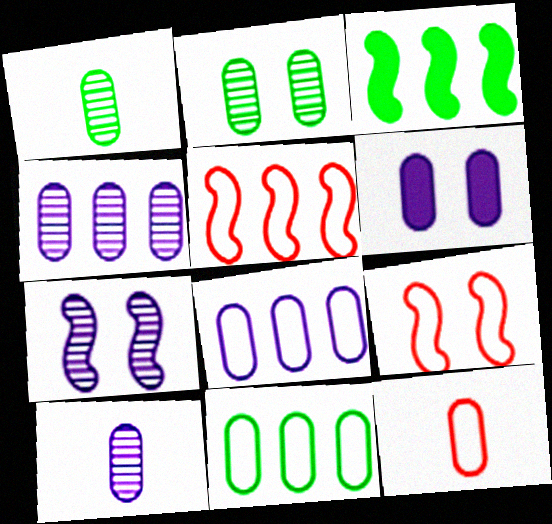[[6, 8, 10]]